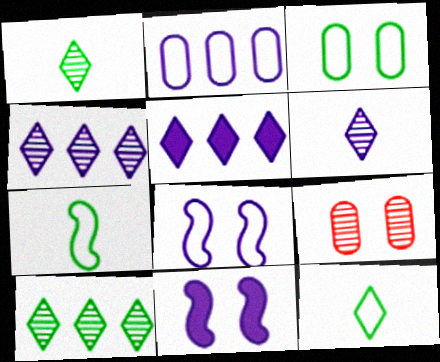[[2, 6, 11], 
[5, 7, 9]]